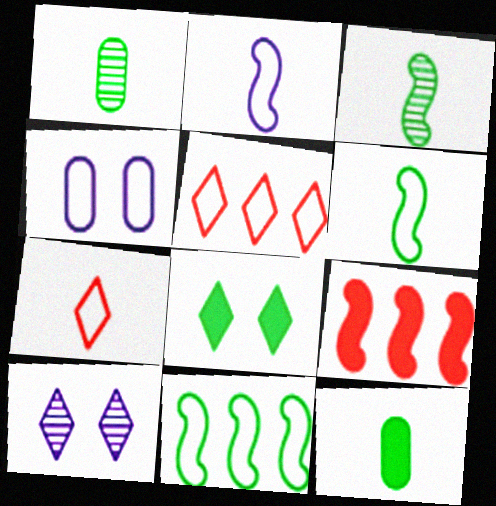[[1, 8, 11], 
[4, 5, 6], 
[4, 7, 11]]